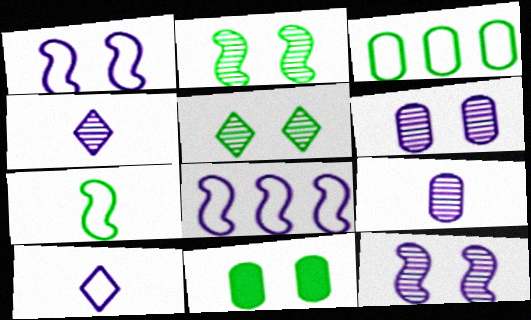[]